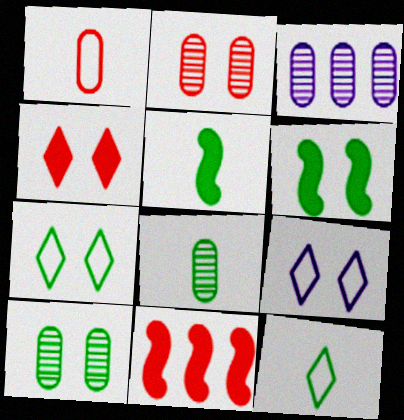[[2, 3, 8], 
[2, 6, 9], 
[5, 8, 12], 
[6, 7, 10], 
[8, 9, 11]]